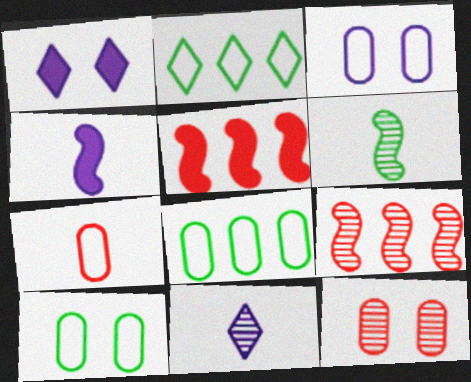[[2, 4, 12], 
[3, 7, 8], 
[5, 10, 11]]